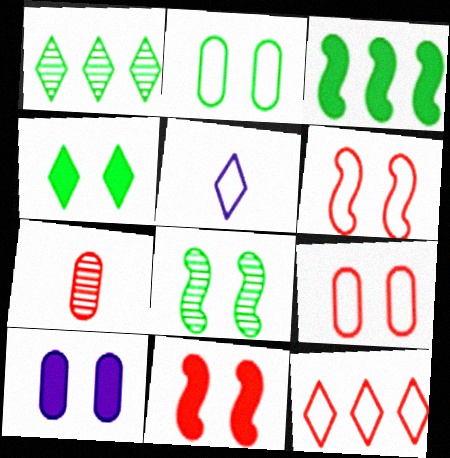[[2, 4, 8], 
[4, 10, 11], 
[7, 11, 12]]